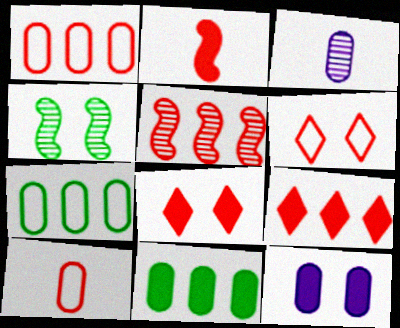[[1, 5, 9], 
[4, 6, 12], 
[5, 8, 10]]